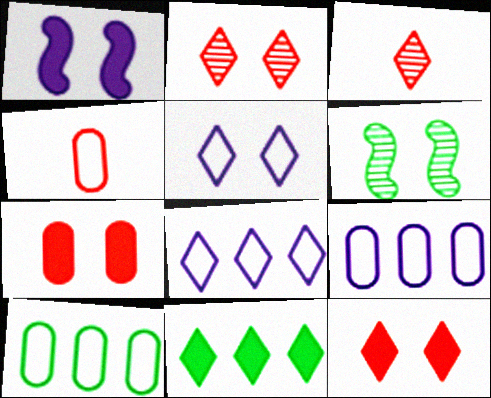[[1, 3, 10], 
[3, 5, 11], 
[5, 6, 7]]